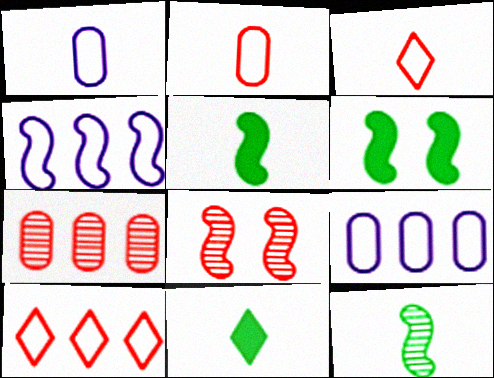[[4, 5, 8], 
[8, 9, 11]]